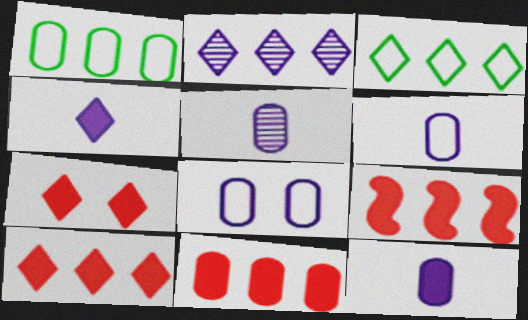[[1, 2, 9], 
[2, 3, 10], 
[5, 6, 12], 
[9, 10, 11]]